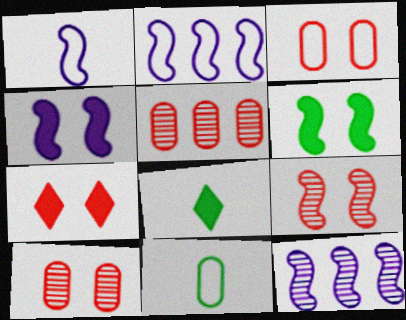[[1, 4, 12], 
[2, 8, 10], 
[3, 7, 9], 
[3, 8, 12], 
[7, 11, 12]]